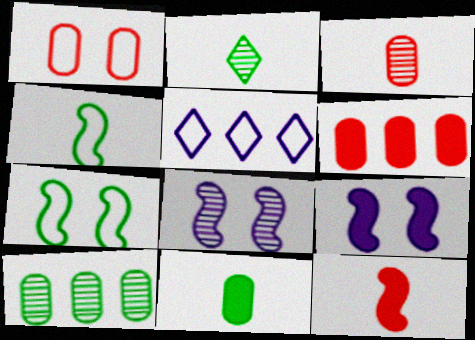[[1, 3, 6], 
[1, 4, 5], 
[2, 4, 11]]